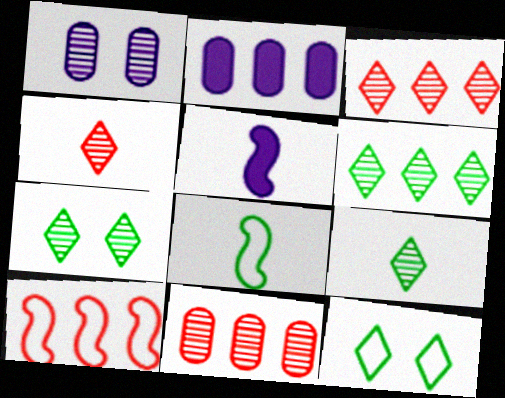[[2, 6, 10], 
[5, 11, 12], 
[6, 7, 9]]